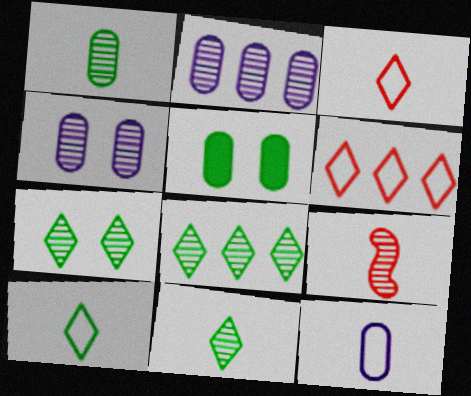[[2, 7, 9], 
[4, 8, 9], 
[7, 8, 11]]